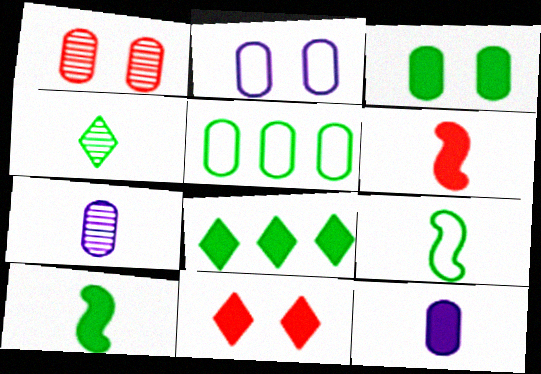[[1, 2, 3], 
[1, 5, 12], 
[3, 8, 10]]